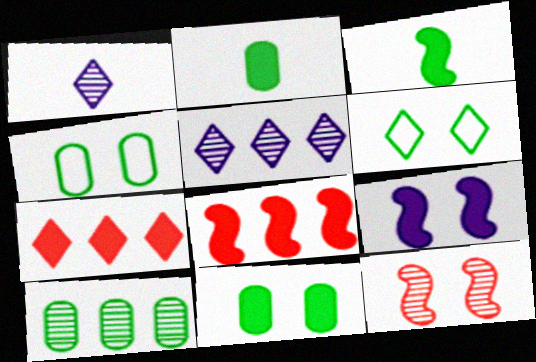[[1, 4, 8], 
[1, 6, 7], 
[1, 10, 12], 
[2, 4, 10], 
[2, 7, 9], 
[3, 6, 10], 
[3, 8, 9]]